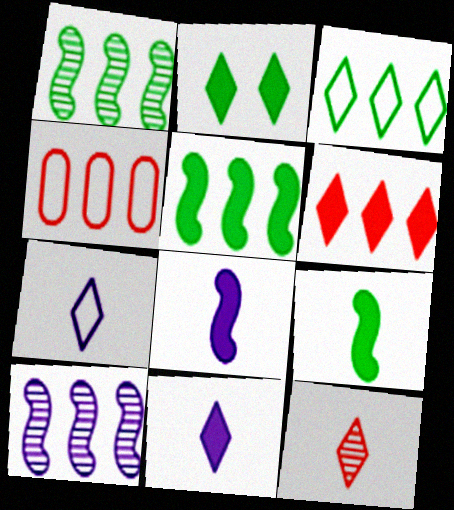[[2, 6, 11]]